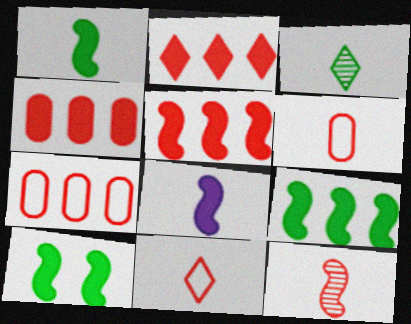[[1, 9, 10], 
[2, 4, 5], 
[3, 6, 8], 
[5, 8, 10]]